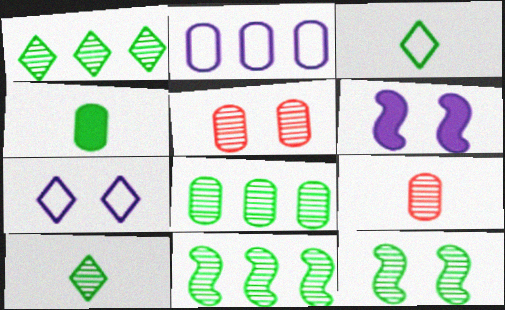[[1, 8, 11], 
[2, 4, 5], 
[8, 10, 12]]